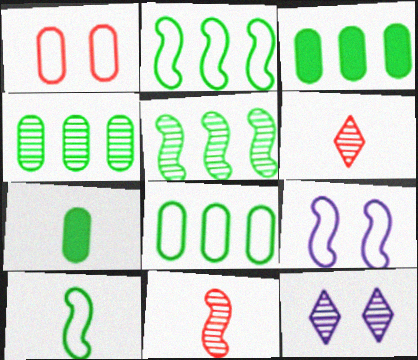[[3, 4, 8], 
[3, 6, 9], 
[4, 11, 12]]